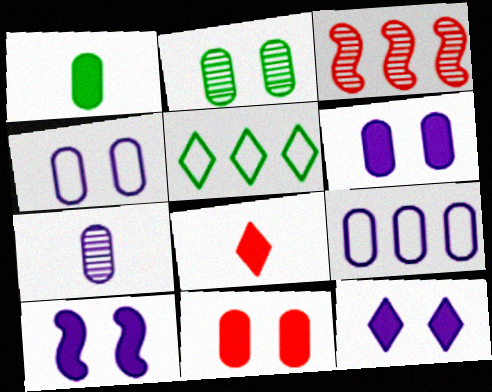[[2, 4, 11], 
[6, 7, 9], 
[6, 10, 12]]